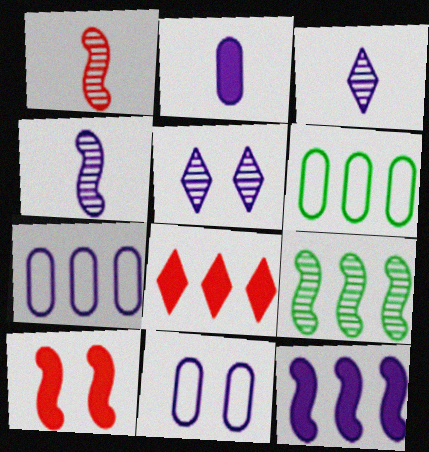[[3, 6, 10], 
[3, 11, 12], 
[7, 8, 9]]